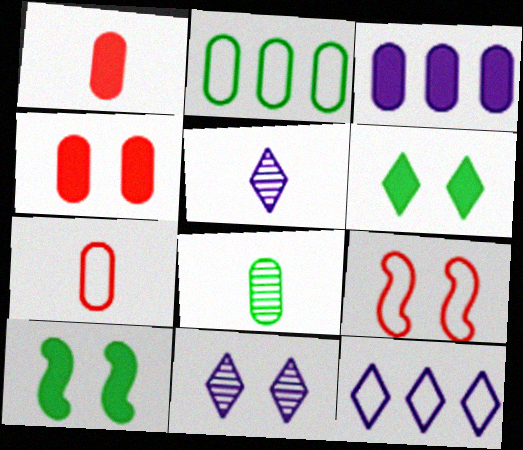[]